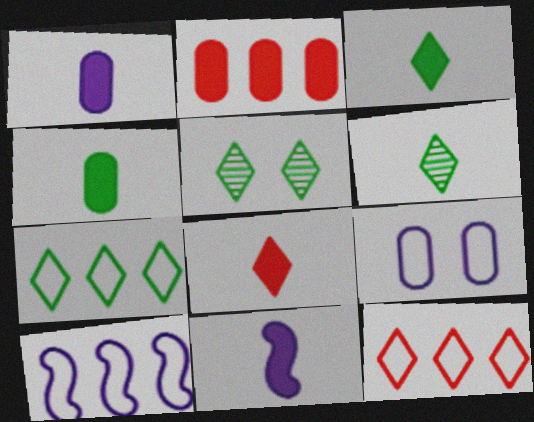[[3, 5, 7], 
[4, 8, 11]]